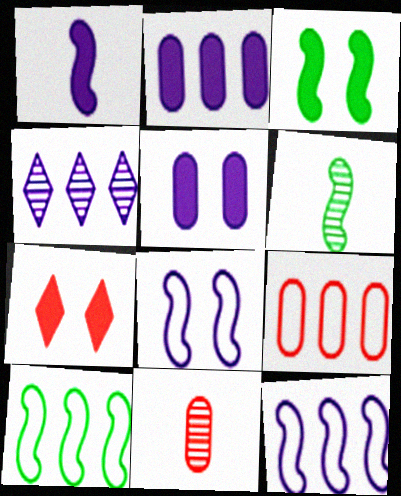[[2, 4, 12], 
[3, 5, 7], 
[3, 6, 10]]